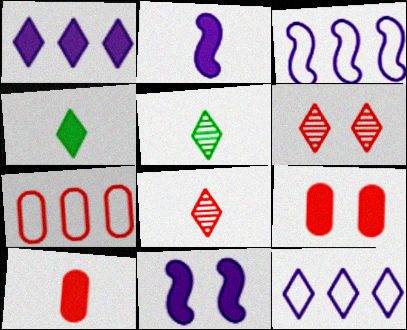[[2, 4, 10], 
[3, 5, 9], 
[4, 6, 12], 
[5, 7, 11]]